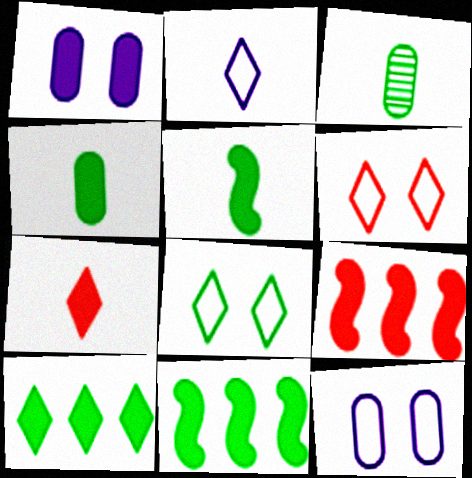[[1, 7, 11], 
[3, 8, 11]]